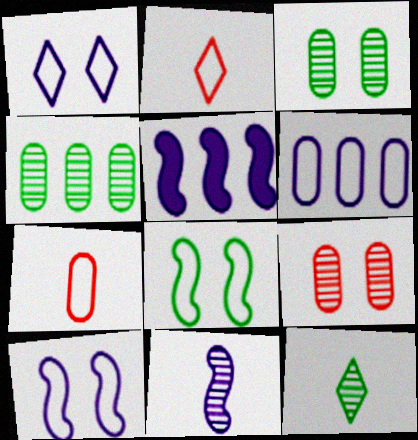[[2, 3, 5], 
[2, 6, 8], 
[5, 10, 11]]